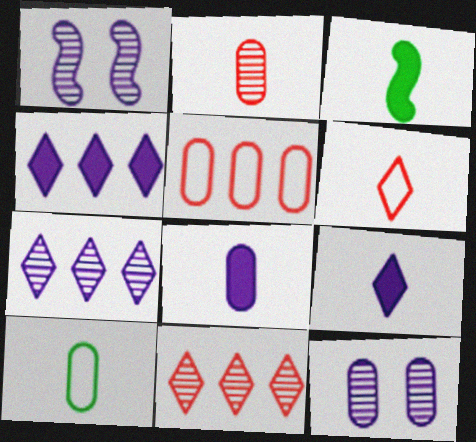[[2, 8, 10]]